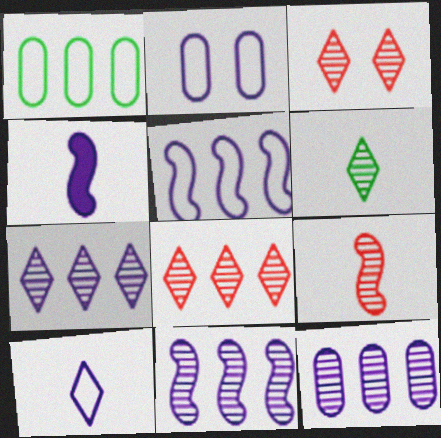[[1, 3, 4], 
[2, 4, 7], 
[2, 5, 10], 
[3, 6, 7], 
[7, 11, 12]]